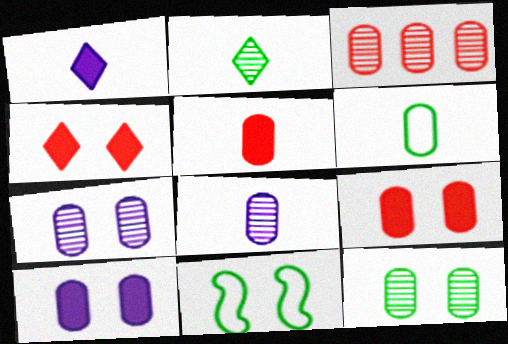[[1, 3, 11], 
[3, 6, 10], 
[3, 8, 12], 
[4, 7, 11], 
[5, 6, 8]]